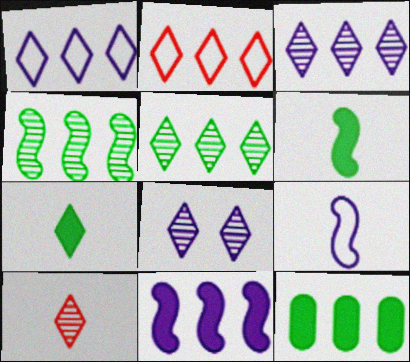[[2, 7, 8], 
[5, 8, 10]]